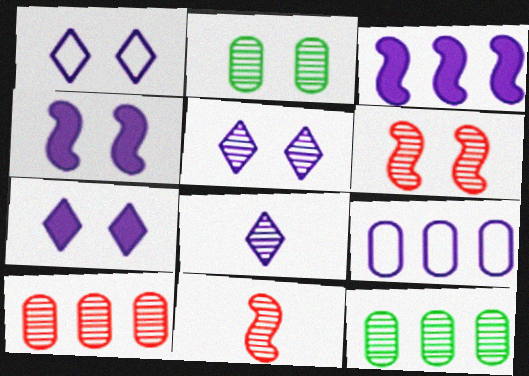[[1, 5, 7], 
[2, 5, 6], 
[4, 8, 9], 
[5, 11, 12], 
[6, 8, 12]]